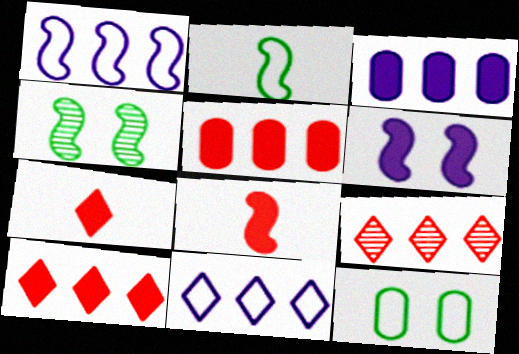[[1, 4, 8]]